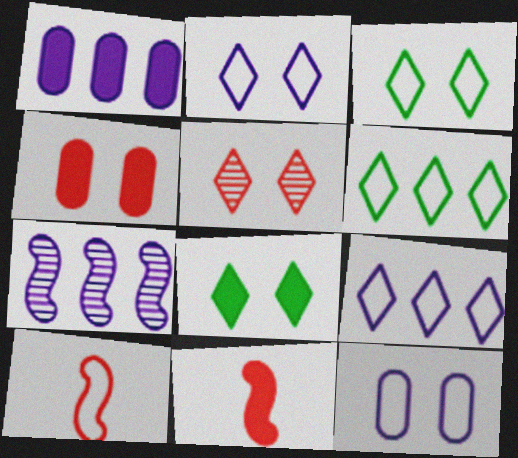[[1, 7, 9], 
[1, 8, 11], 
[2, 5, 8], 
[6, 10, 12]]